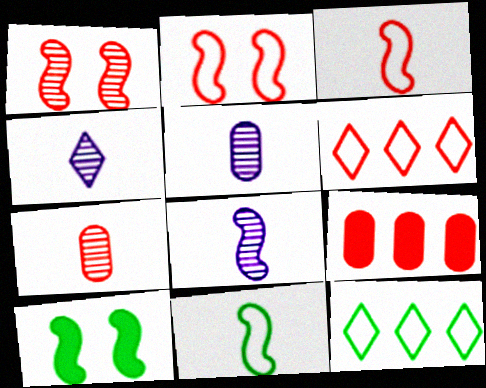[[4, 5, 8], 
[5, 6, 10]]